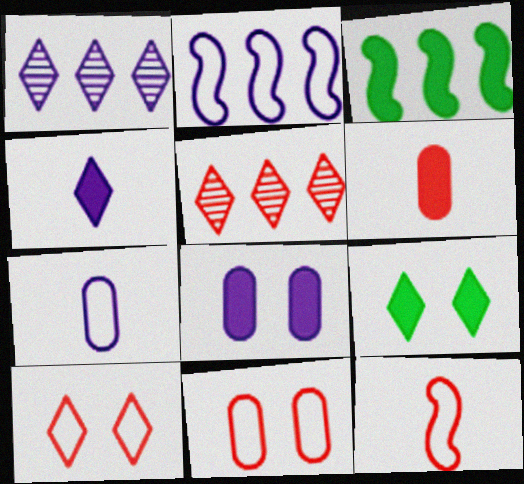[]